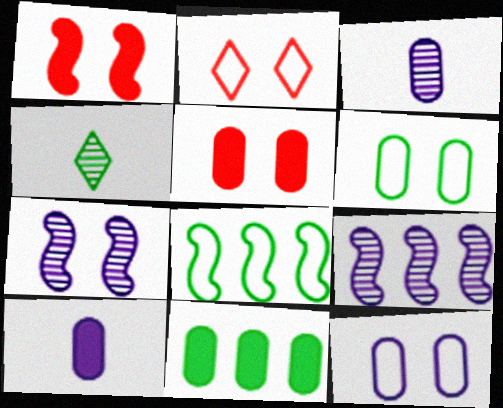[[5, 10, 11]]